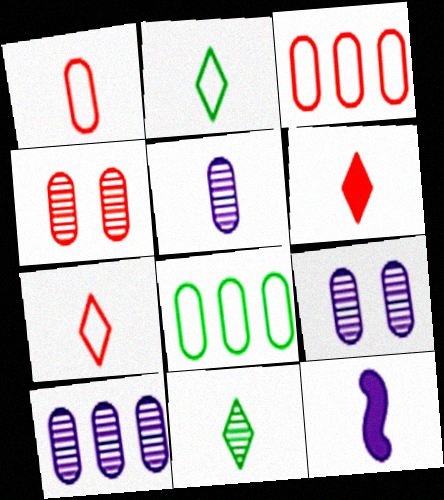[[1, 11, 12], 
[5, 9, 10]]